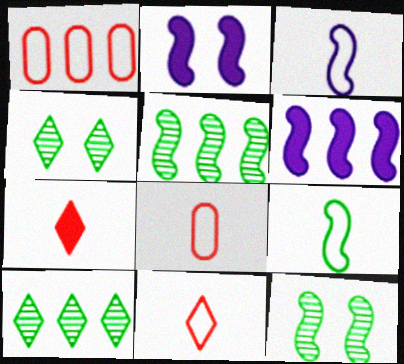[[1, 6, 10], 
[2, 8, 10], 
[4, 6, 8]]